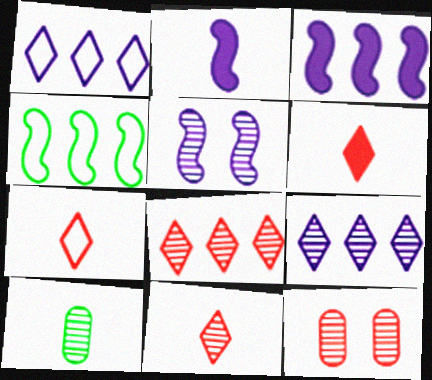[[2, 7, 10], 
[5, 8, 10], 
[6, 7, 11]]